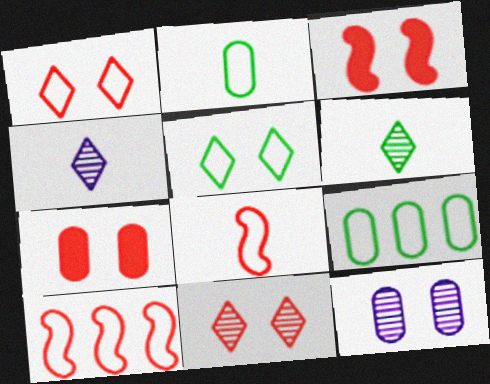[[3, 4, 9], 
[3, 5, 12]]